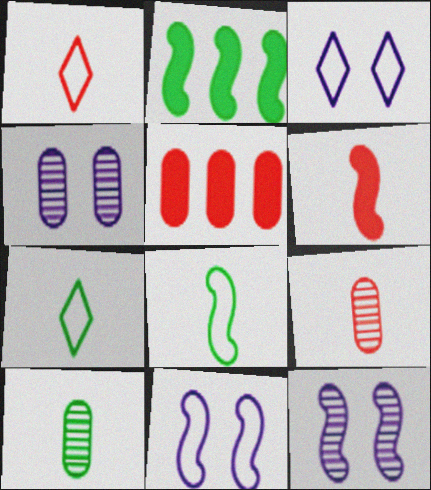[[1, 2, 4], 
[1, 6, 9], 
[2, 3, 9], 
[5, 7, 12]]